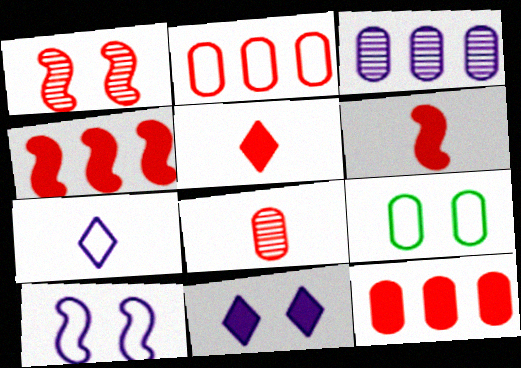[[1, 2, 5], 
[1, 9, 11]]